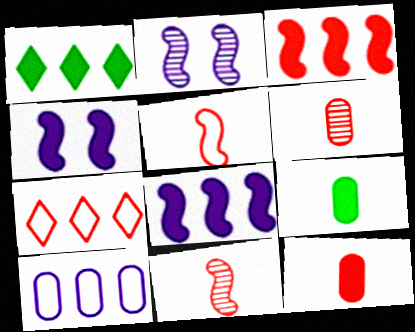[[1, 4, 12], 
[2, 7, 9]]